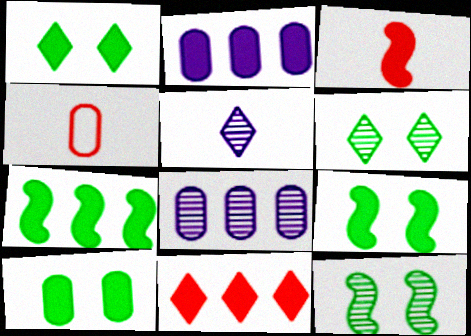[[1, 2, 3], 
[1, 9, 10], 
[2, 7, 11], 
[4, 8, 10]]